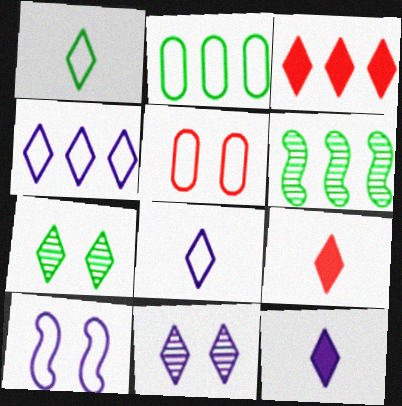[[1, 3, 11], 
[3, 7, 8], 
[4, 7, 9], 
[4, 11, 12], 
[5, 6, 12]]